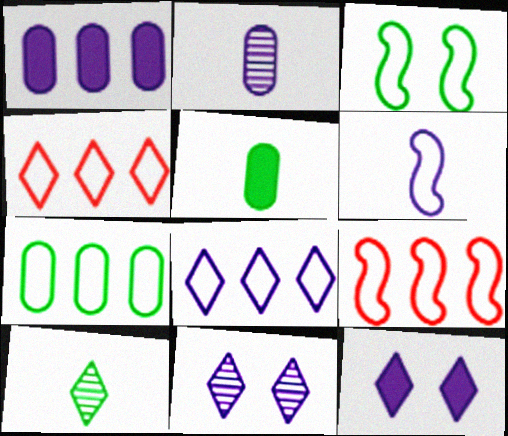[[1, 6, 11], 
[3, 6, 9], 
[4, 10, 12], 
[5, 9, 11], 
[7, 8, 9]]